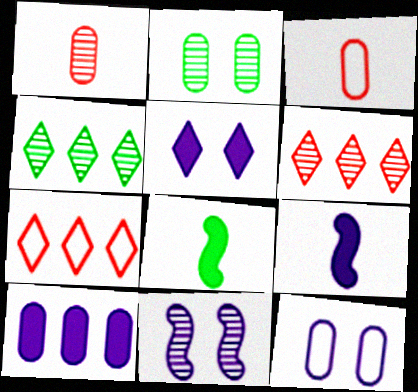[[1, 4, 11], 
[2, 3, 10], 
[2, 7, 9], 
[5, 9, 10], 
[5, 11, 12], 
[6, 8, 12]]